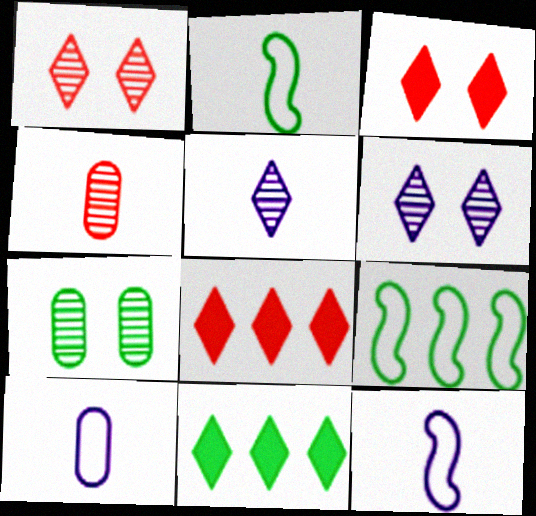[[2, 7, 11], 
[7, 8, 12]]